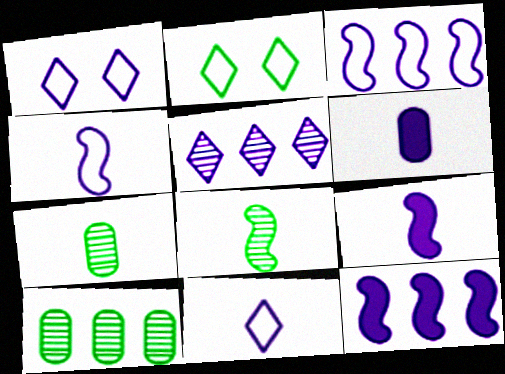[]